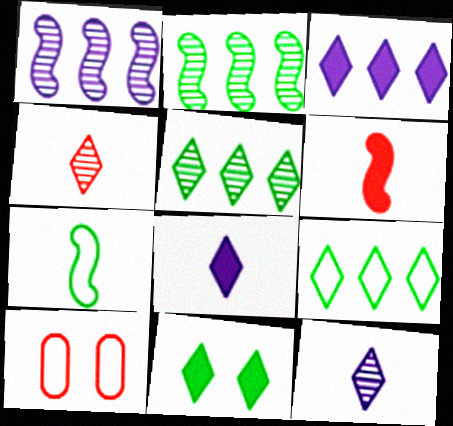[[2, 8, 10]]